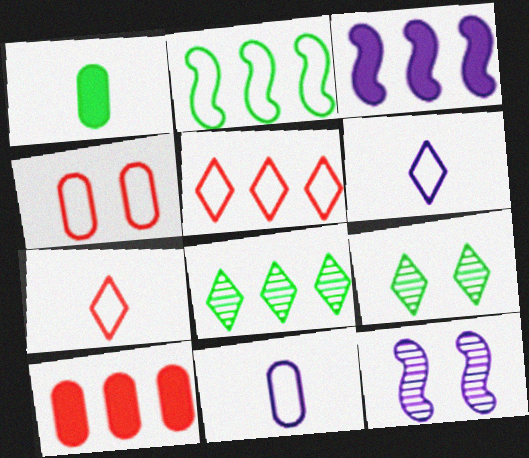[[1, 2, 9], 
[1, 5, 12], 
[2, 4, 6]]